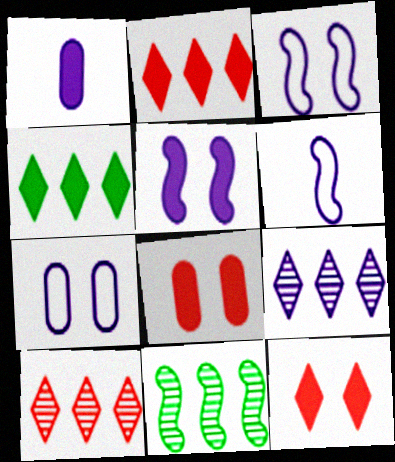[[1, 3, 9]]